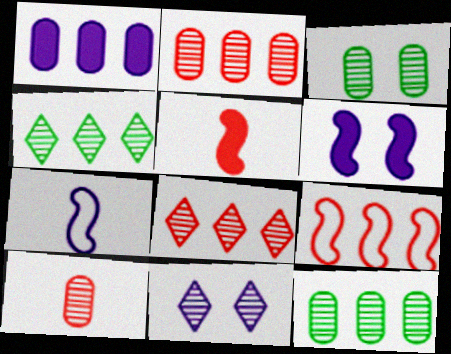[[1, 4, 9], 
[1, 7, 11]]